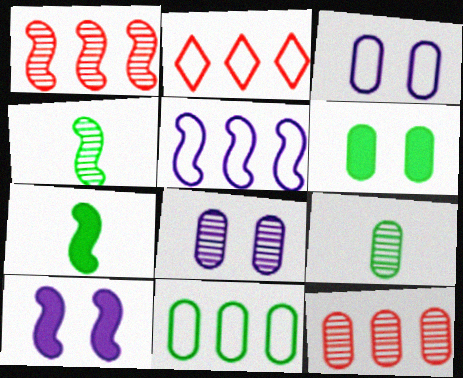[[2, 5, 11], 
[2, 7, 8], 
[2, 9, 10], 
[6, 9, 11], 
[8, 9, 12]]